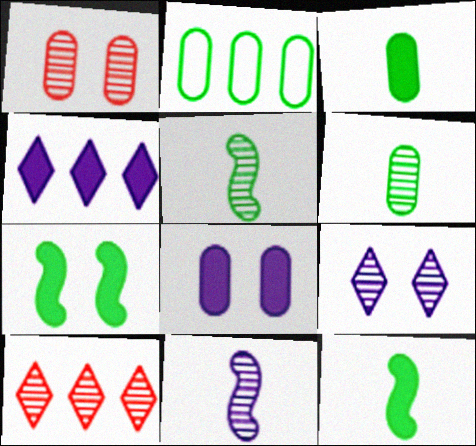[]